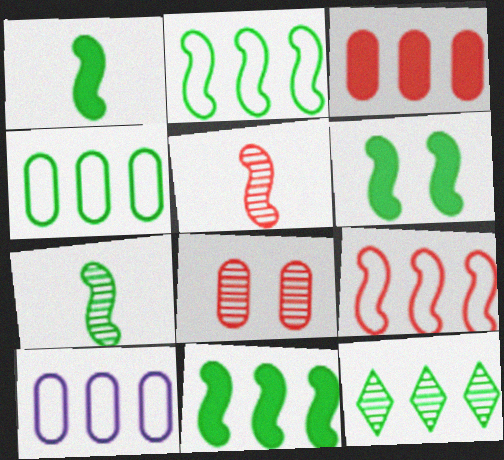[[1, 6, 11], 
[2, 6, 7], 
[4, 11, 12]]